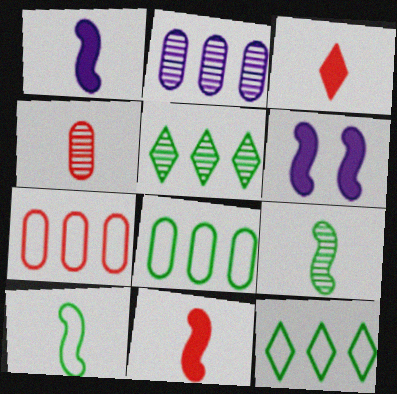[[4, 6, 12]]